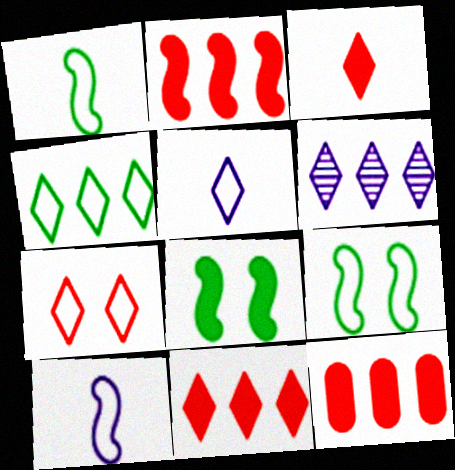[[2, 11, 12], 
[4, 5, 7], 
[4, 6, 11]]